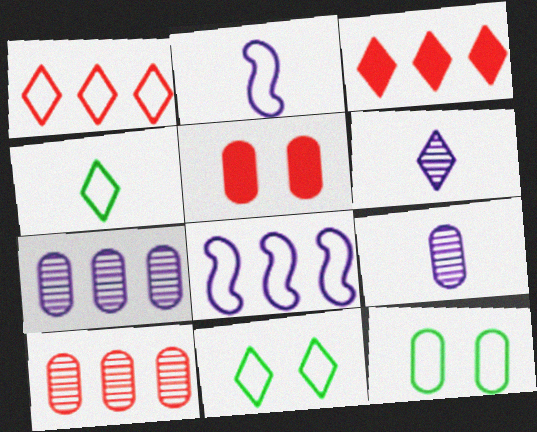[[1, 2, 12], 
[3, 6, 11]]